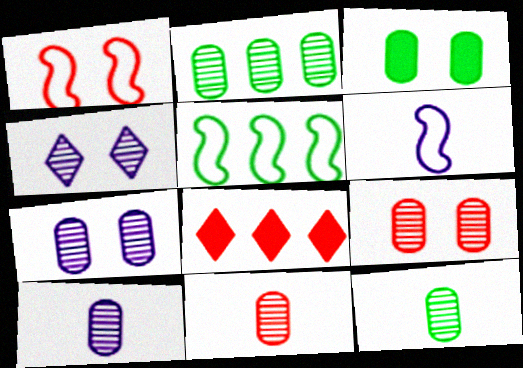[[1, 3, 4], 
[1, 5, 6], 
[1, 8, 11], 
[2, 7, 11], 
[2, 9, 10], 
[10, 11, 12]]